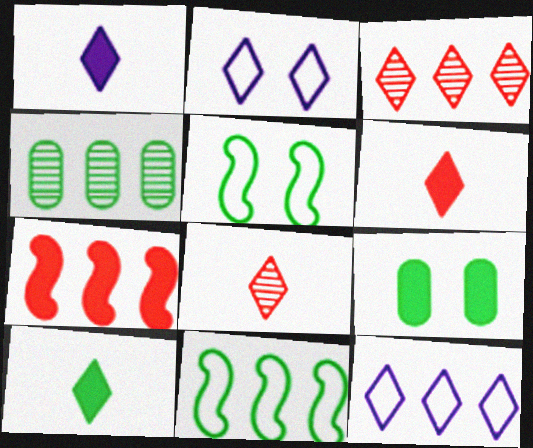[[1, 6, 10], 
[1, 7, 9], 
[2, 3, 10], 
[4, 5, 10], 
[4, 7, 12]]